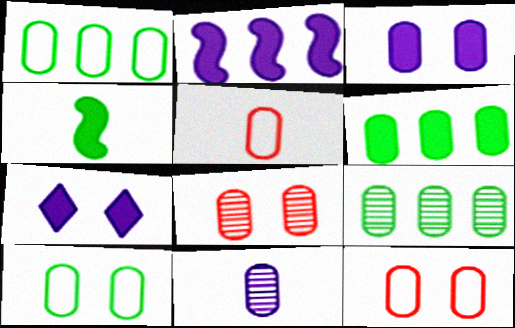[[1, 6, 9], 
[3, 5, 9], 
[3, 8, 10], 
[6, 11, 12], 
[8, 9, 11]]